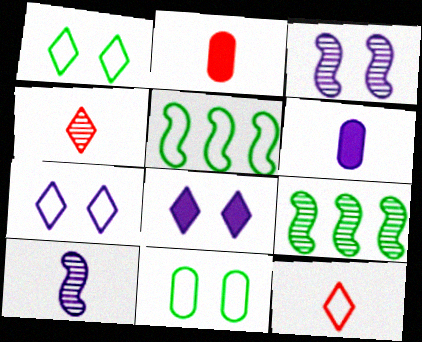[[2, 7, 9]]